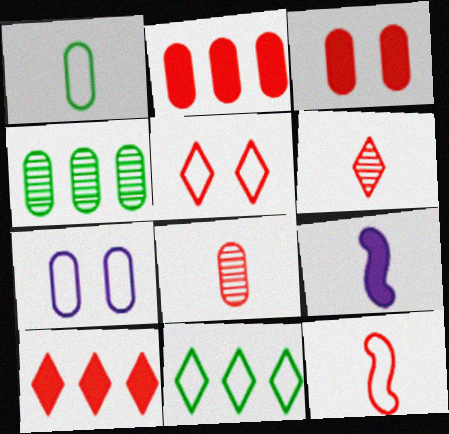[[1, 6, 9], 
[4, 5, 9], 
[5, 6, 10], 
[7, 11, 12]]